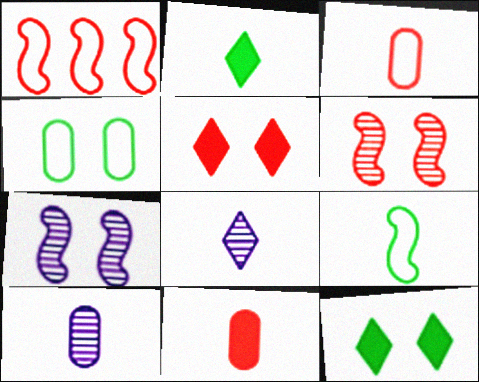[[1, 10, 12], 
[4, 5, 7], 
[8, 9, 11]]